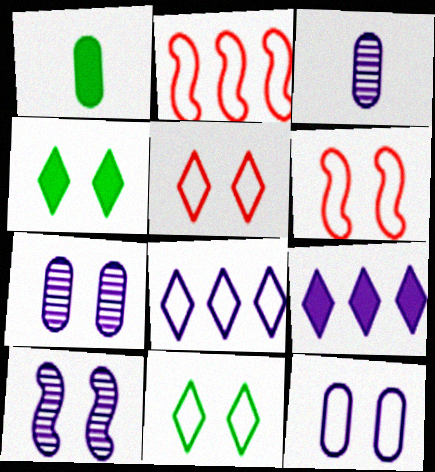[[2, 3, 4], 
[4, 6, 7], 
[6, 11, 12]]